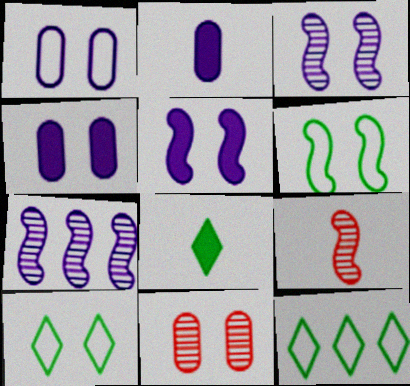[[4, 9, 12], 
[5, 10, 11]]